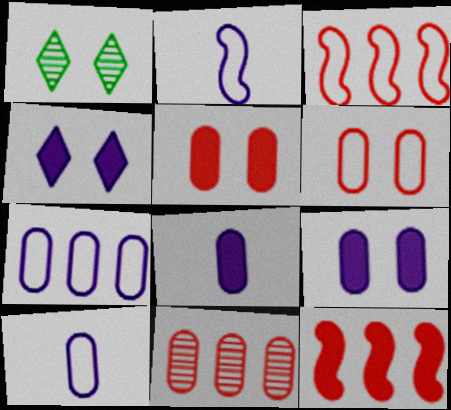[[1, 3, 8], 
[1, 10, 12]]